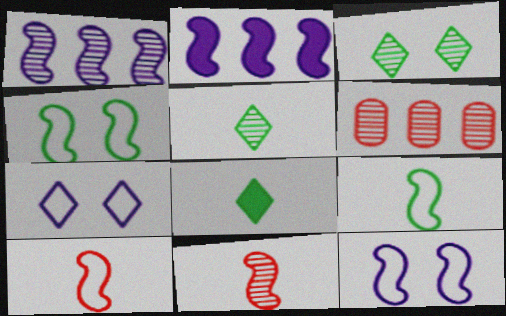[[2, 4, 11], 
[6, 8, 12]]